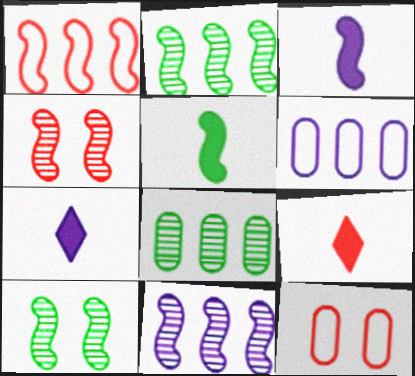[[1, 3, 10], 
[2, 7, 12], 
[6, 9, 10]]